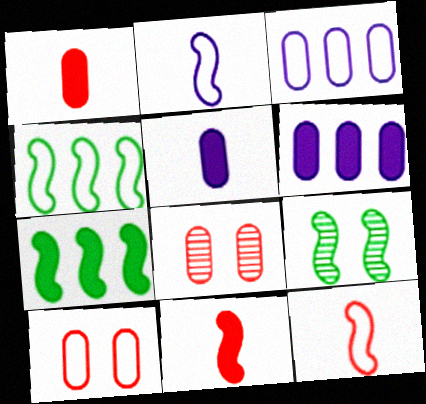[]